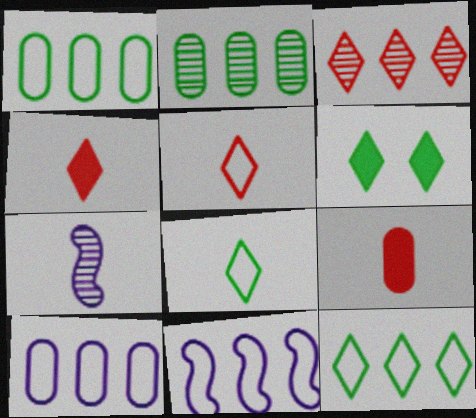[[7, 8, 9]]